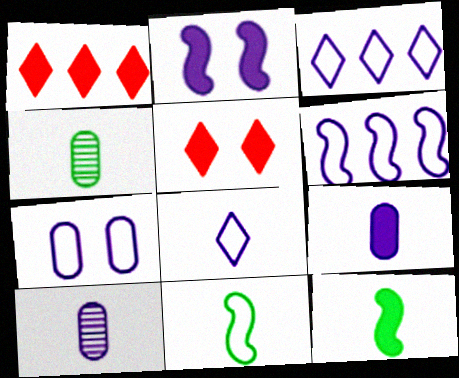[[2, 3, 10], 
[4, 5, 6], 
[6, 7, 8]]